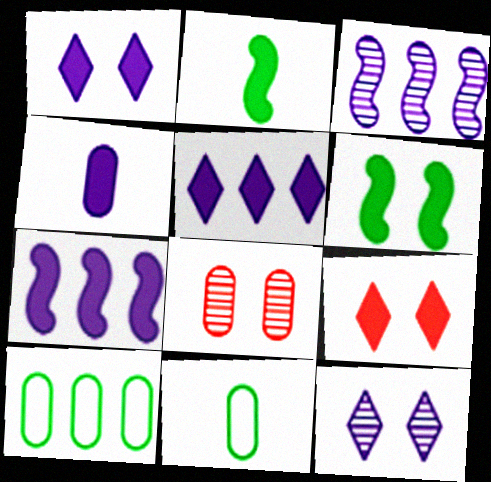[[1, 4, 7], 
[3, 9, 11], 
[4, 8, 10]]